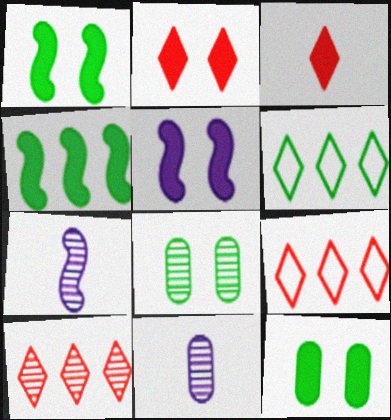[[1, 9, 11], 
[2, 5, 12], 
[7, 8, 10], 
[7, 9, 12]]